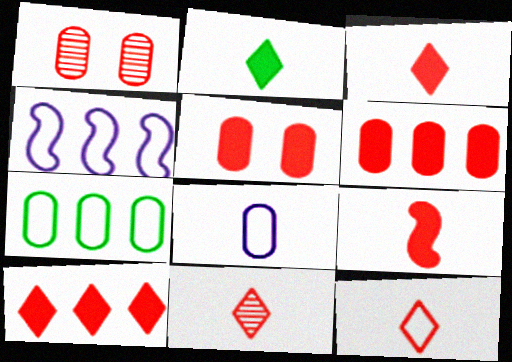[[1, 2, 4], 
[3, 11, 12], 
[5, 9, 10]]